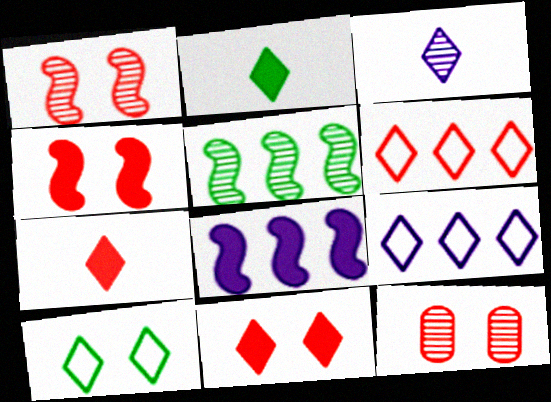[[3, 5, 12]]